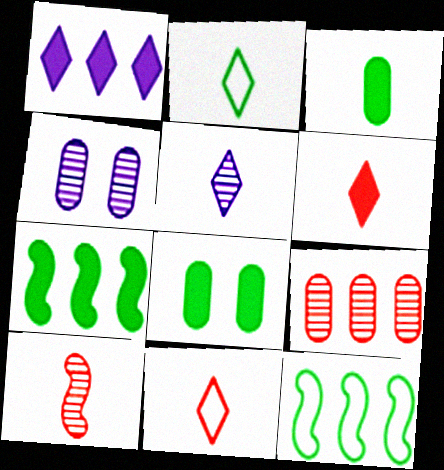[[1, 9, 12], 
[2, 5, 6], 
[4, 6, 12], 
[4, 7, 11]]